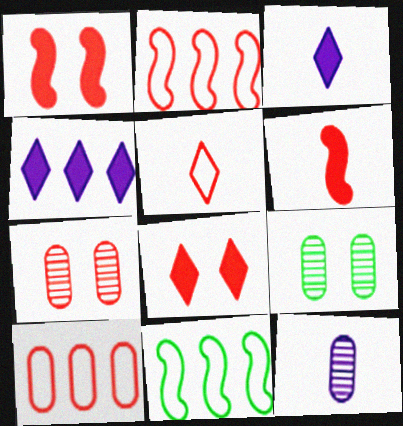[[2, 3, 9], 
[3, 7, 11], 
[8, 11, 12]]